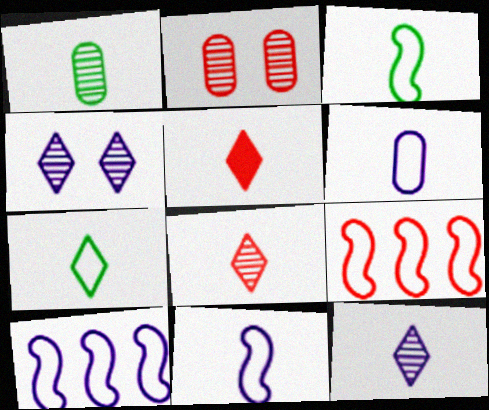[[1, 5, 11], 
[2, 5, 9], 
[5, 7, 12]]